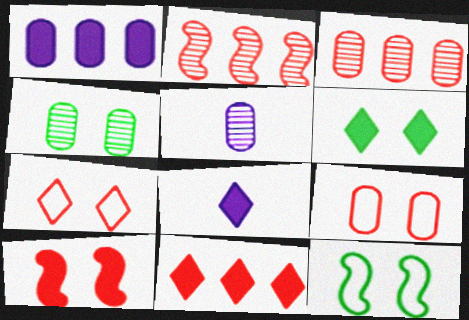[[3, 4, 5], 
[3, 8, 12], 
[4, 6, 12], 
[5, 11, 12], 
[6, 8, 11]]